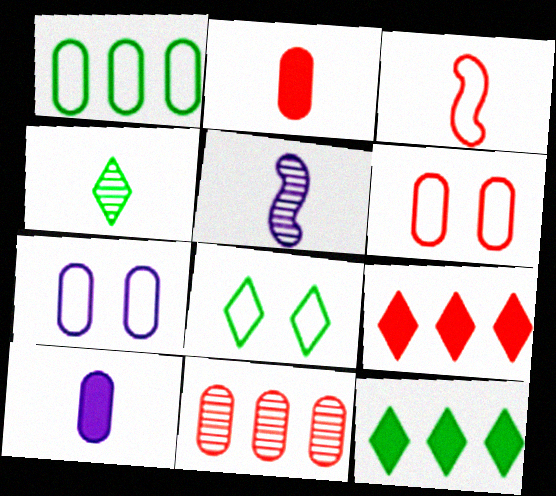[[2, 6, 11], 
[3, 4, 10], 
[4, 8, 12], 
[5, 6, 12]]